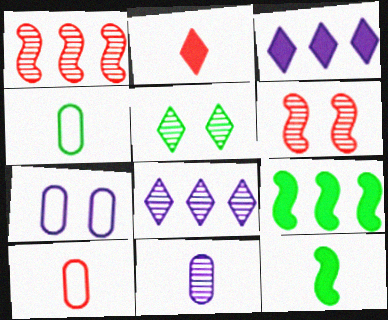[[1, 5, 11], 
[3, 4, 6], 
[4, 5, 9]]